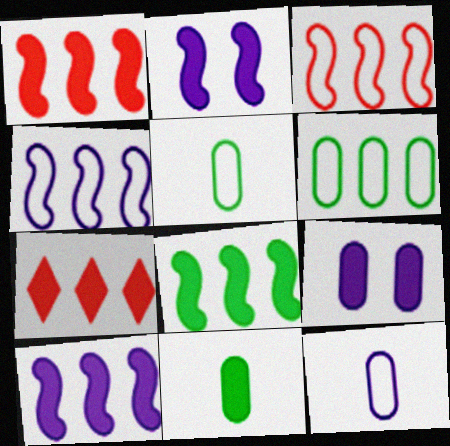[[1, 8, 10], 
[2, 7, 11]]